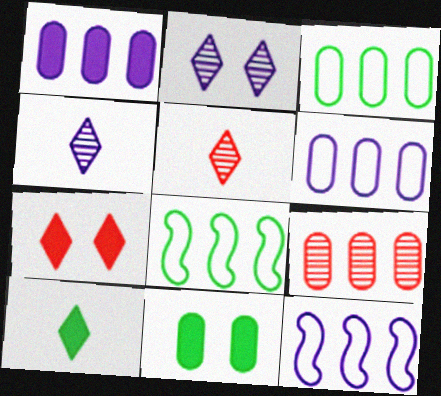[[1, 3, 9], 
[5, 11, 12]]